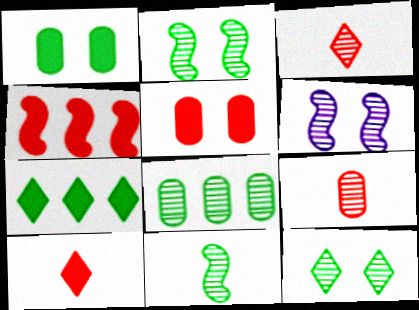[[3, 6, 8], 
[4, 5, 10], 
[8, 11, 12]]